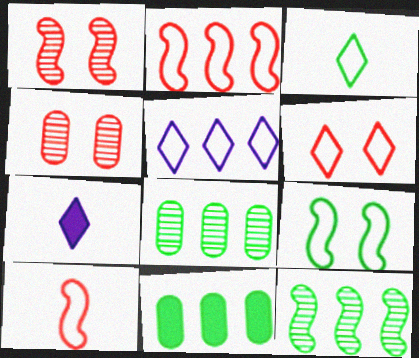[[3, 5, 6]]